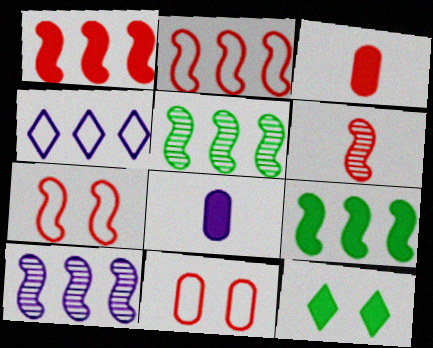[[1, 6, 7], 
[1, 8, 12], 
[2, 9, 10]]